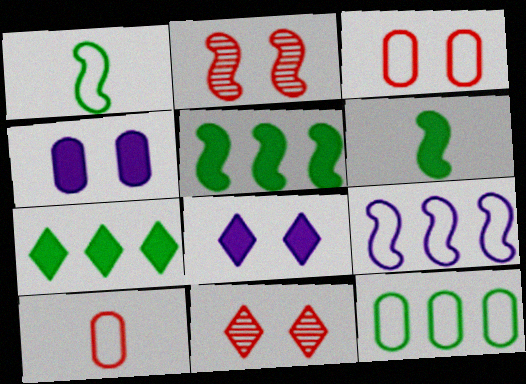[[2, 6, 9]]